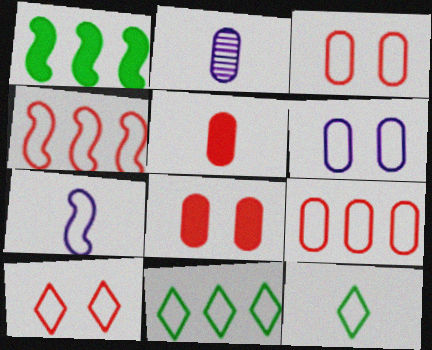[[1, 2, 10], 
[3, 7, 11], 
[4, 6, 12]]